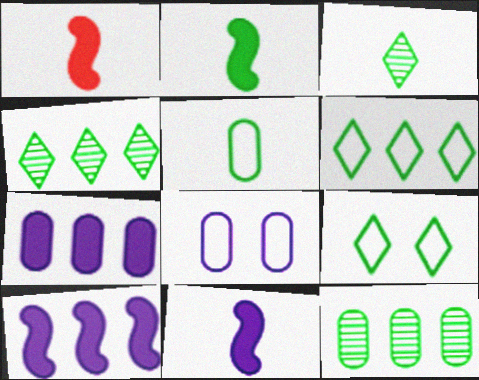[[1, 2, 11], 
[1, 4, 8], 
[2, 3, 5], 
[2, 9, 12]]